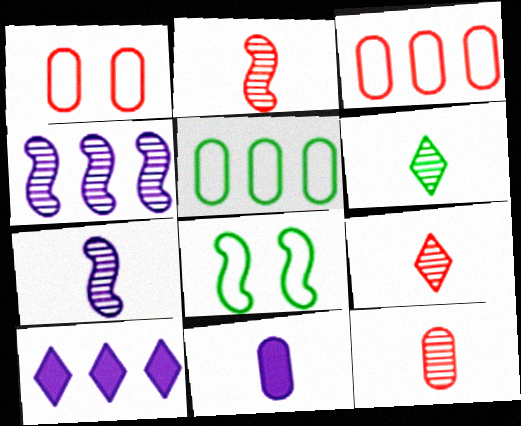[[2, 9, 12], 
[6, 7, 12], 
[8, 10, 12]]